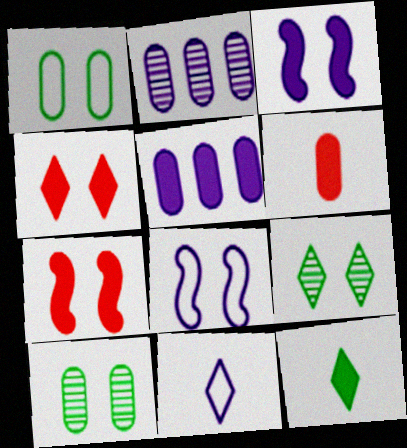[[1, 2, 6], 
[2, 3, 11], 
[4, 8, 10], 
[5, 7, 12]]